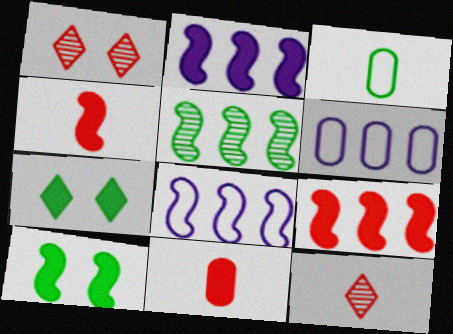[[1, 2, 3], 
[2, 4, 10], 
[2, 7, 11], 
[3, 5, 7], 
[5, 8, 9], 
[6, 10, 12]]